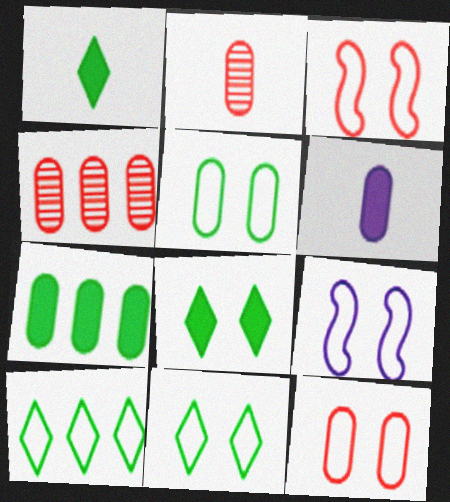[[1, 4, 9], 
[4, 5, 6], 
[9, 11, 12]]